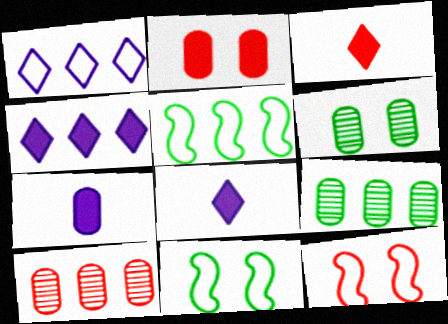[[3, 10, 12], 
[4, 5, 10], 
[8, 9, 12], 
[8, 10, 11]]